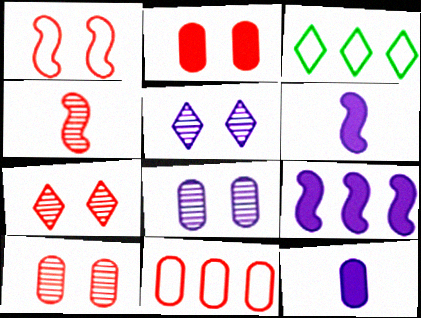[[1, 2, 7], 
[3, 6, 10]]